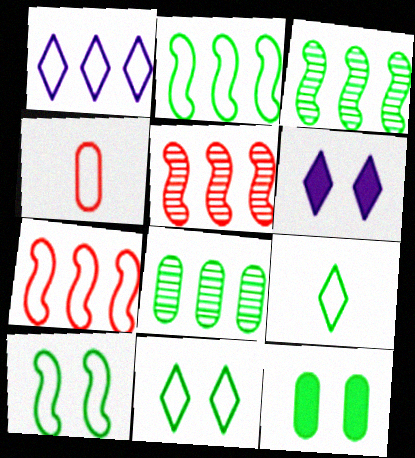[[1, 4, 10], 
[3, 4, 6], 
[3, 9, 12]]